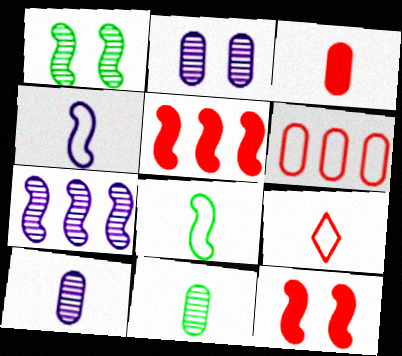[[1, 4, 5], 
[7, 8, 12]]